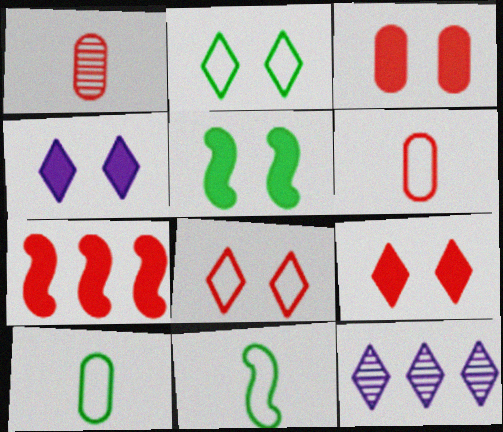[[1, 7, 8], 
[3, 4, 5], 
[3, 11, 12], 
[5, 6, 12]]